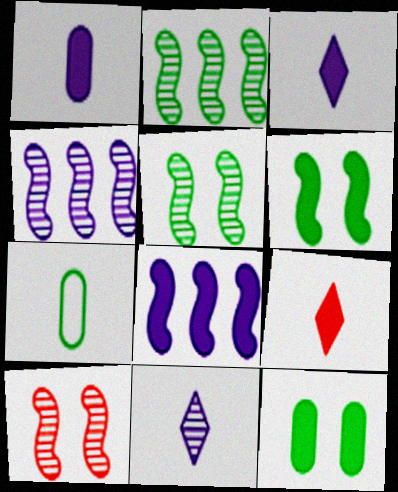[[8, 9, 12]]